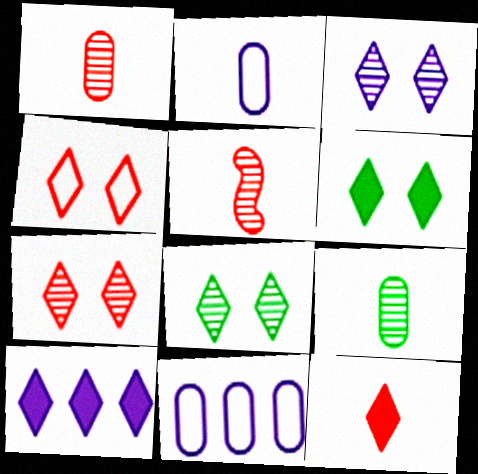[[3, 4, 6], 
[3, 7, 8], 
[5, 6, 11], 
[6, 10, 12]]